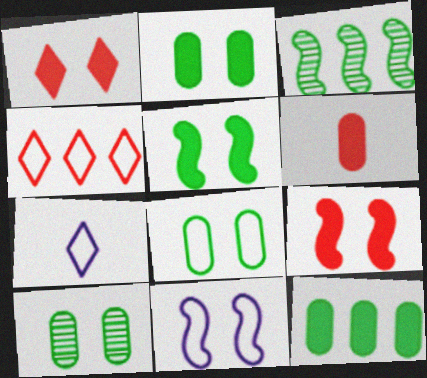[[1, 10, 11], 
[2, 8, 10]]